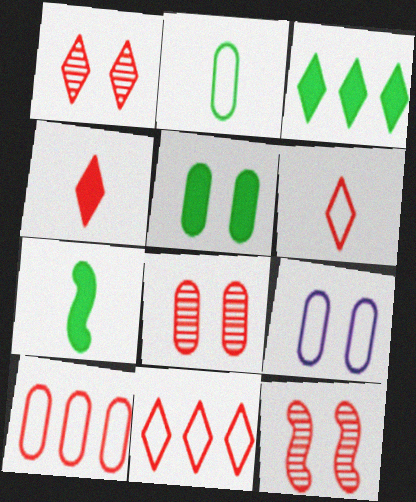[[1, 4, 11], 
[1, 8, 12], 
[2, 9, 10], 
[3, 5, 7], 
[4, 10, 12], 
[5, 8, 9]]